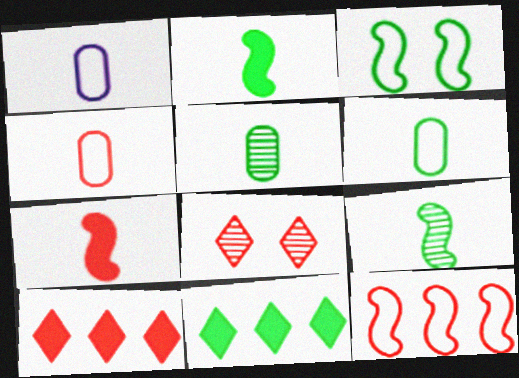[[1, 4, 6], 
[3, 5, 11]]